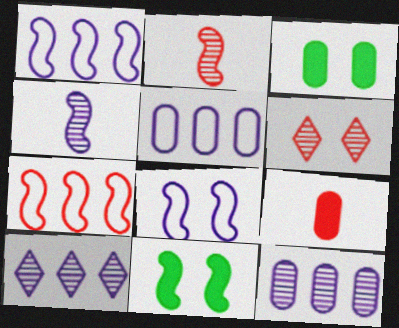[[1, 2, 11], 
[3, 6, 8], 
[4, 7, 11], 
[6, 7, 9]]